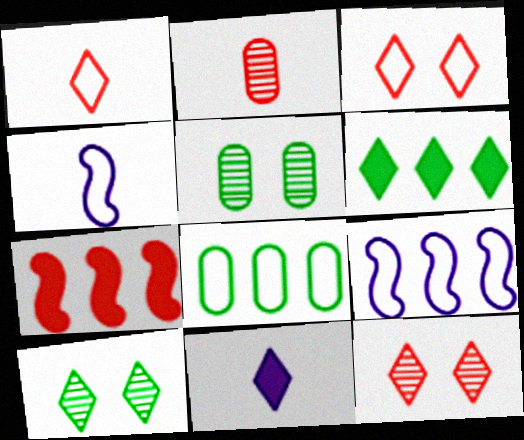[[2, 3, 7], 
[3, 4, 8]]